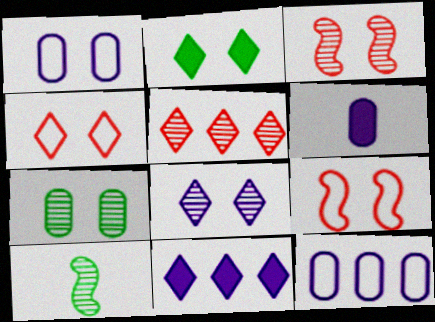[[1, 2, 3], 
[2, 4, 8], 
[3, 7, 8]]